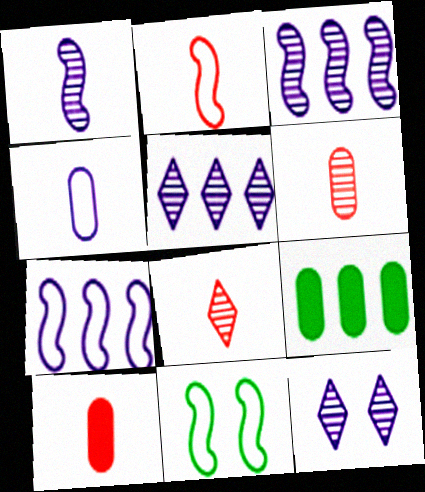[[2, 7, 11], 
[2, 8, 10], 
[2, 9, 12], 
[5, 10, 11]]